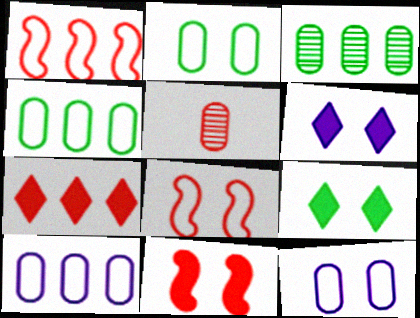[[5, 7, 8]]